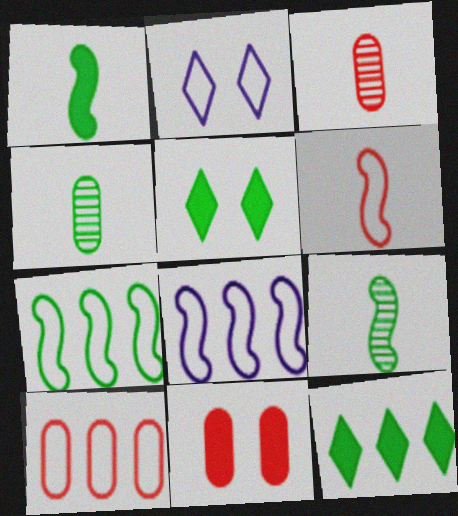[[3, 5, 8], 
[3, 10, 11], 
[4, 5, 7]]